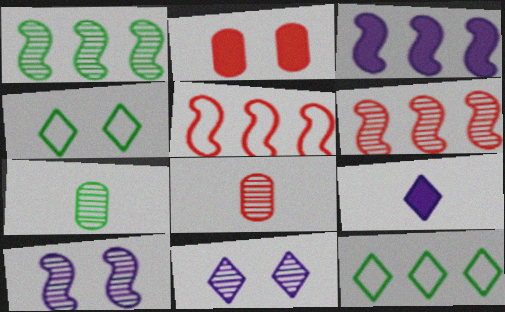[[1, 3, 5], 
[1, 8, 11], 
[2, 4, 10], 
[3, 4, 8], 
[6, 7, 11]]